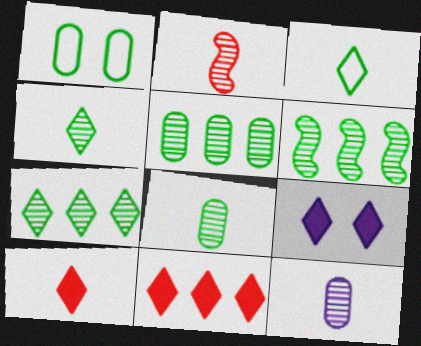[[2, 4, 12], 
[5, 6, 7]]